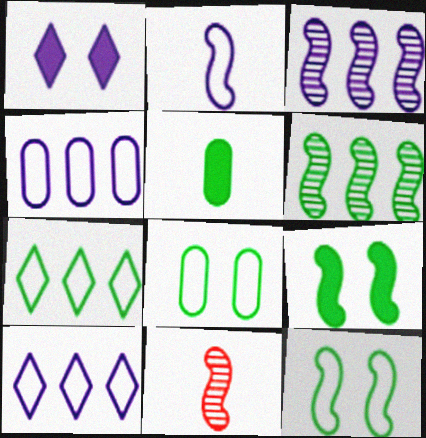[]